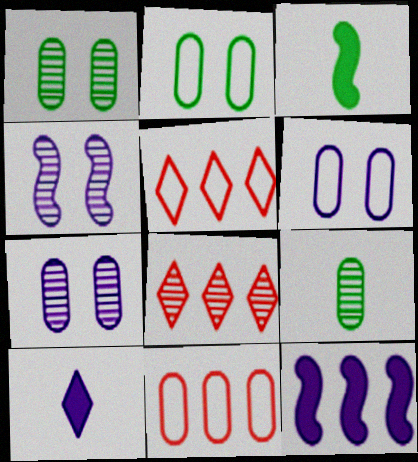[[3, 5, 7], 
[3, 6, 8], 
[4, 8, 9]]